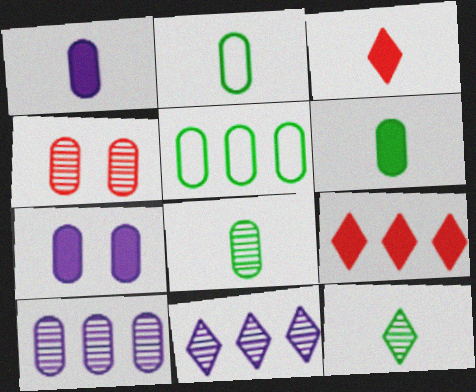[[1, 4, 5], 
[2, 6, 8], 
[4, 8, 10]]